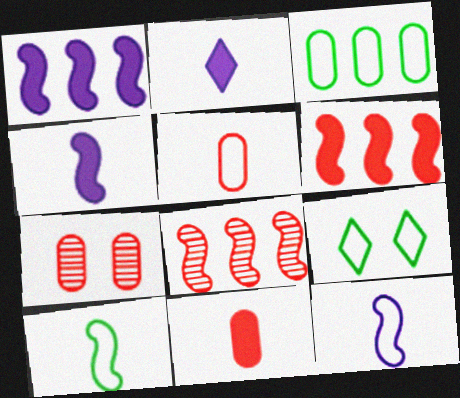[[3, 9, 10]]